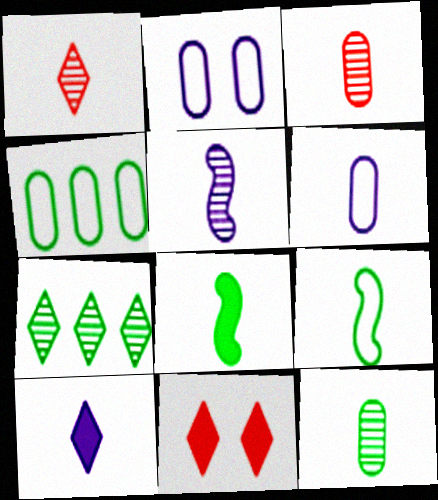[[1, 5, 12], 
[1, 6, 8], 
[3, 9, 10], 
[4, 5, 11], 
[5, 6, 10]]